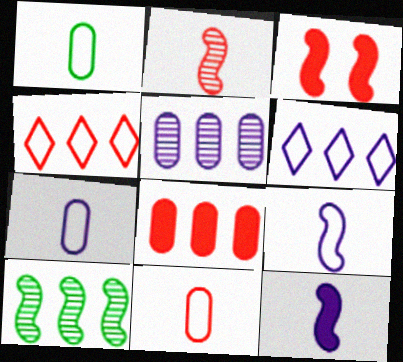[[1, 7, 11], 
[3, 9, 10], 
[6, 8, 10]]